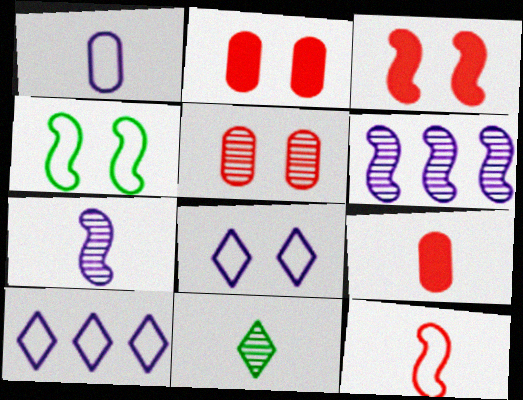[[5, 6, 11]]